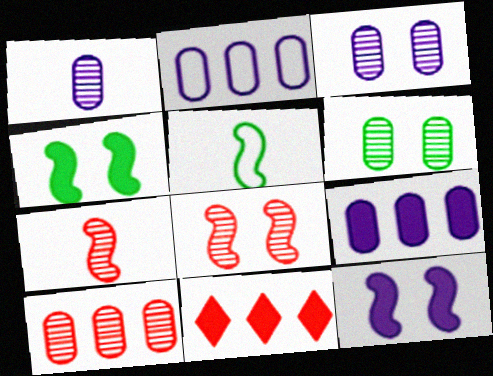[[1, 6, 10], 
[3, 5, 11]]